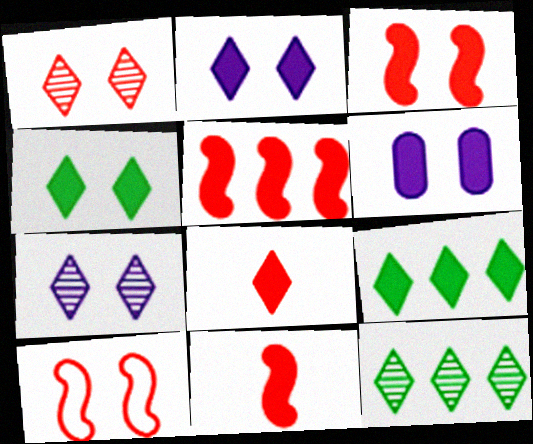[[2, 8, 9], 
[3, 4, 6], 
[3, 5, 11], 
[6, 9, 11]]